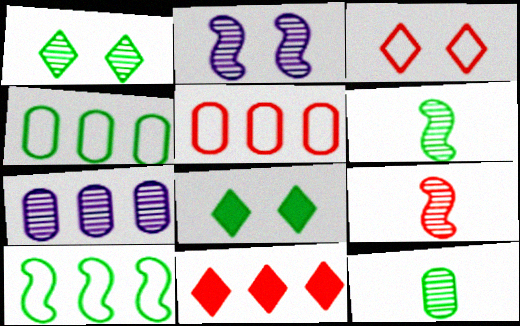[[1, 7, 9], 
[4, 6, 8], 
[7, 10, 11], 
[8, 10, 12]]